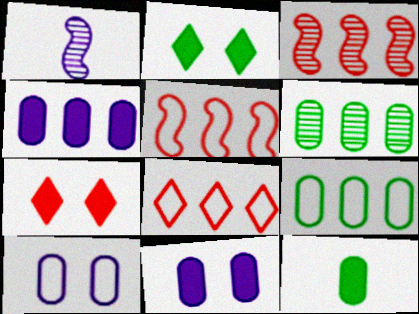[[1, 7, 9]]